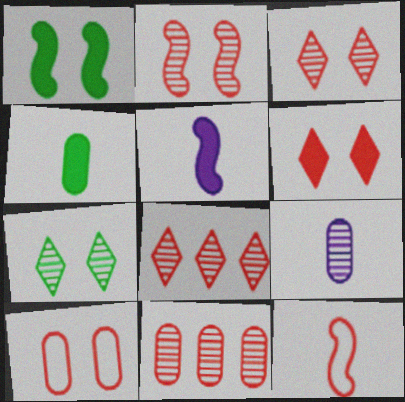[[2, 6, 10], 
[6, 11, 12]]